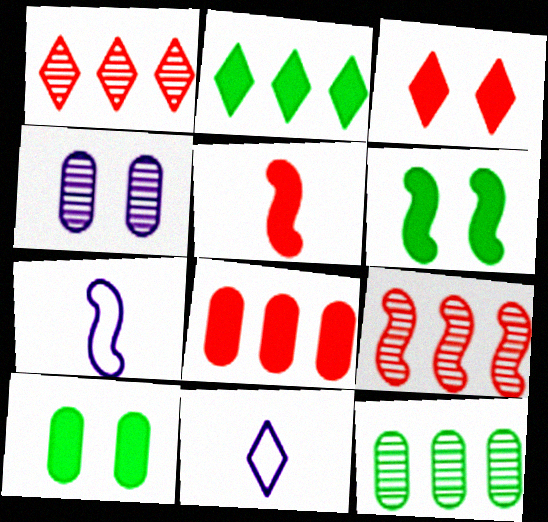[[1, 7, 10], 
[3, 5, 8], 
[3, 7, 12], 
[6, 7, 9], 
[9, 10, 11]]